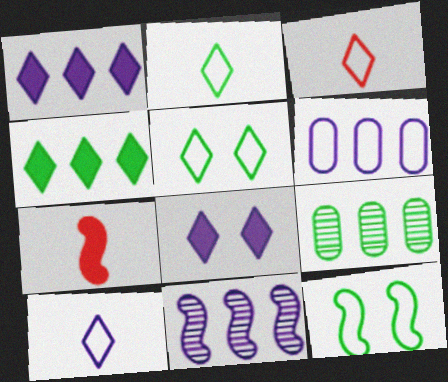[[1, 6, 11], 
[2, 3, 10], 
[3, 6, 12], 
[7, 11, 12]]